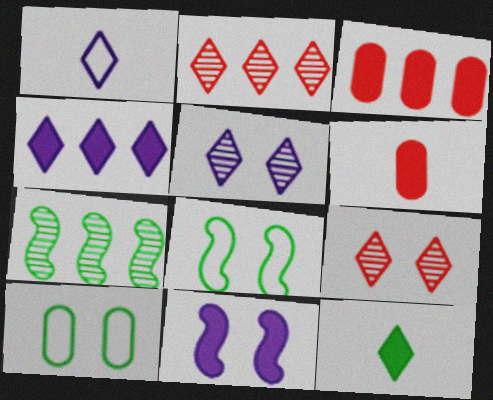[[1, 4, 5], 
[3, 11, 12], 
[7, 10, 12], 
[9, 10, 11]]